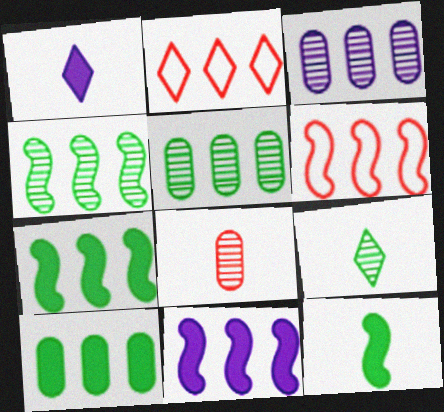[[2, 3, 7], 
[2, 5, 11], 
[4, 6, 11]]